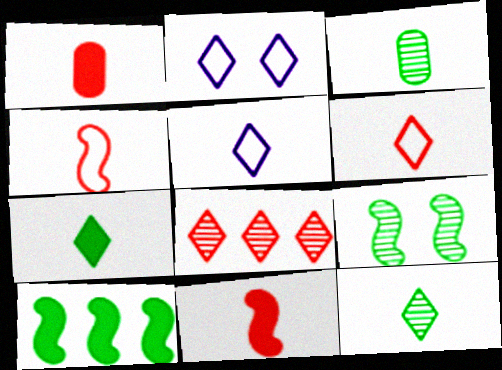[[2, 7, 8], 
[3, 5, 11]]